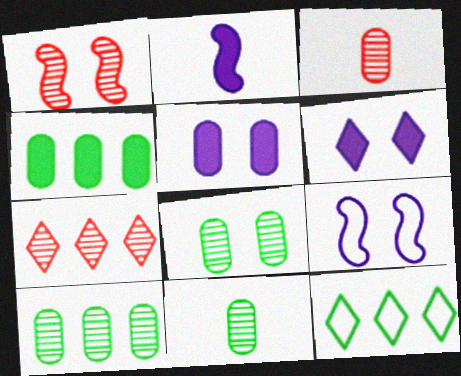[[1, 3, 7], 
[8, 10, 11]]